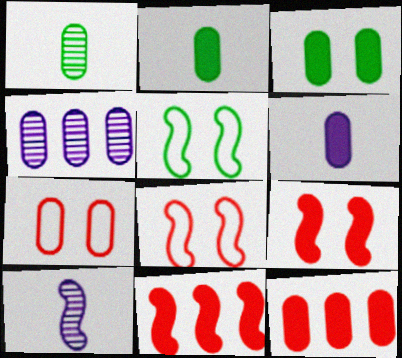[[2, 4, 7], 
[3, 6, 12], 
[5, 10, 11]]